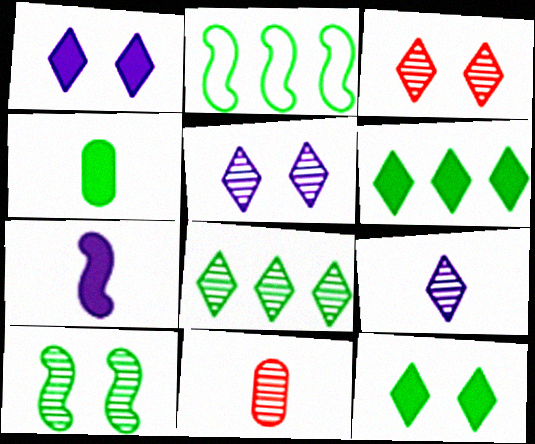[[1, 2, 11], 
[3, 8, 9]]